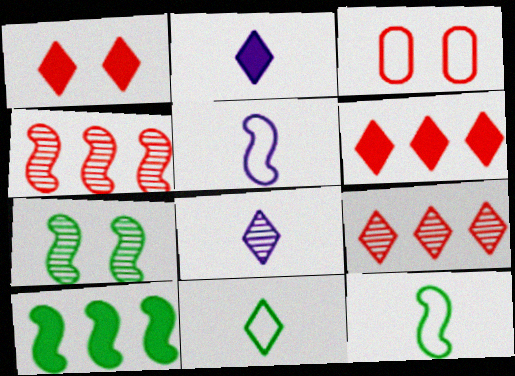[[3, 8, 10], 
[7, 10, 12]]